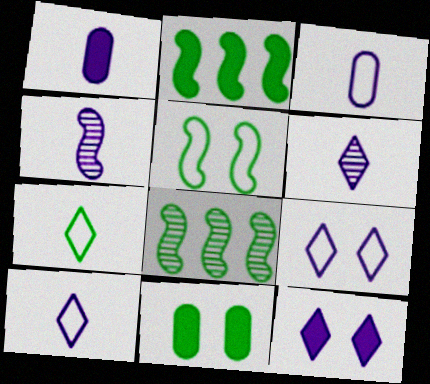[[1, 4, 10], 
[7, 8, 11]]